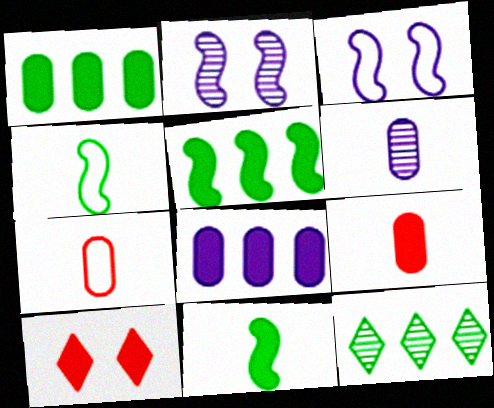[[3, 9, 12], 
[8, 10, 11]]